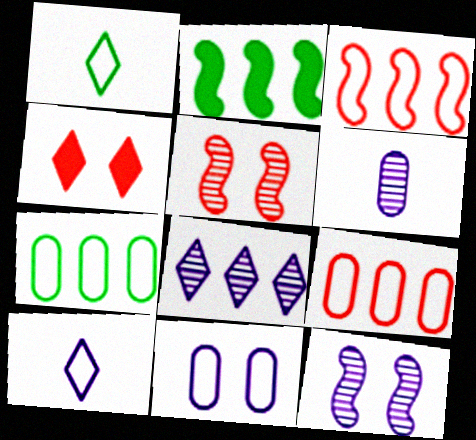[[1, 3, 11], 
[1, 4, 8], 
[2, 8, 9], 
[6, 8, 12]]